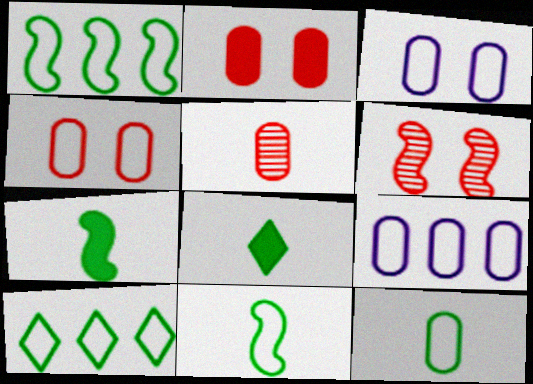[[4, 9, 12], 
[6, 8, 9]]